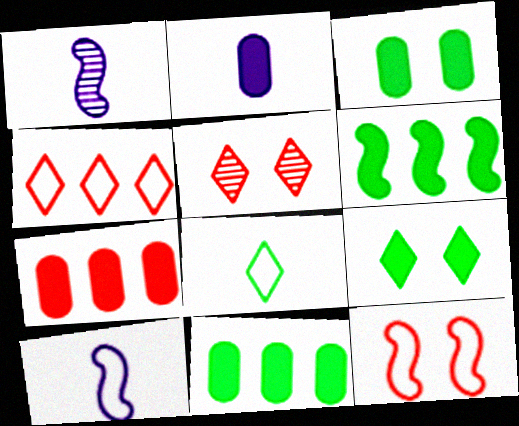[[1, 3, 4], 
[1, 6, 12], 
[2, 3, 7], 
[5, 10, 11]]